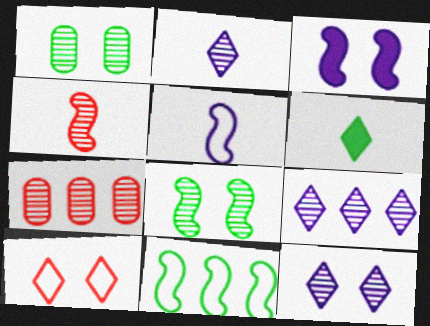[[1, 3, 10], 
[1, 4, 9], 
[1, 6, 11], 
[2, 7, 8], 
[2, 9, 12], 
[3, 4, 11], 
[6, 9, 10]]